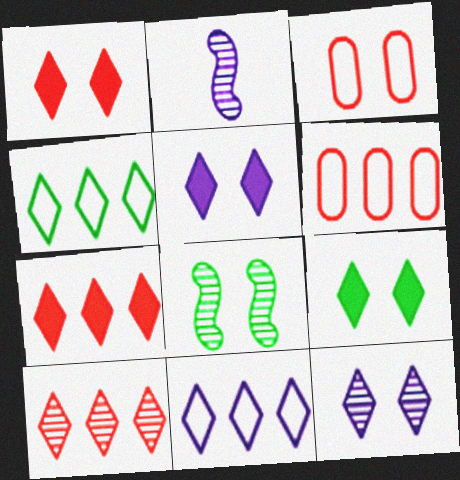[[1, 5, 9], 
[2, 6, 9], 
[3, 5, 8]]